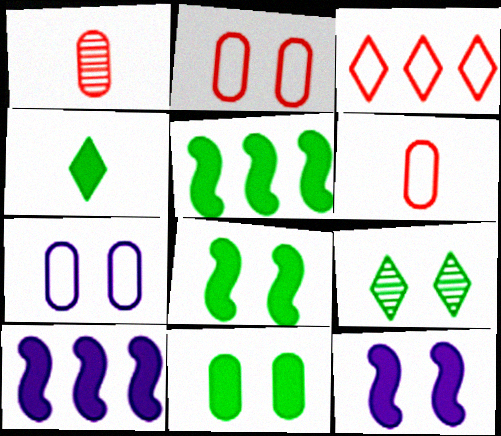[[2, 9, 12], 
[4, 5, 11], 
[6, 9, 10]]